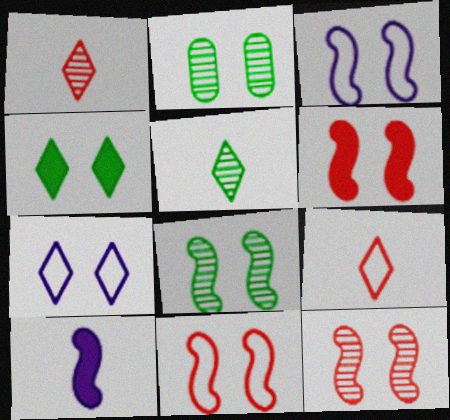[[2, 6, 7], 
[3, 6, 8], 
[6, 11, 12]]